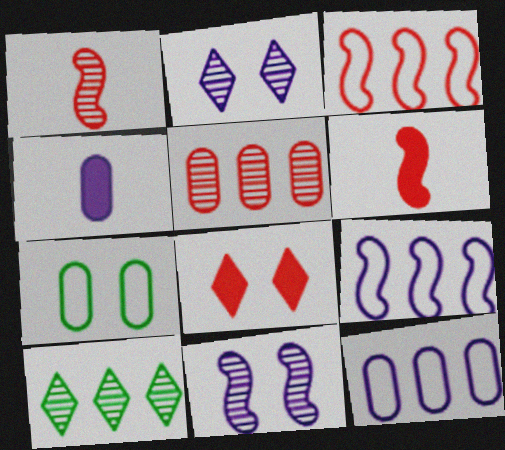[[2, 4, 9], 
[4, 5, 7], 
[7, 8, 11]]